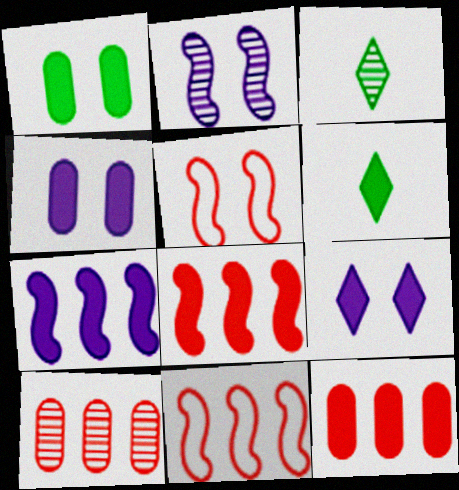[[2, 3, 10], 
[3, 4, 11], 
[4, 6, 8]]